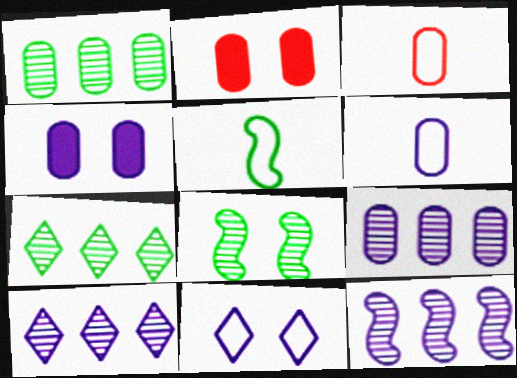[[1, 2, 6], 
[1, 3, 4], 
[2, 5, 10], 
[2, 8, 11], 
[4, 6, 9], 
[9, 10, 12]]